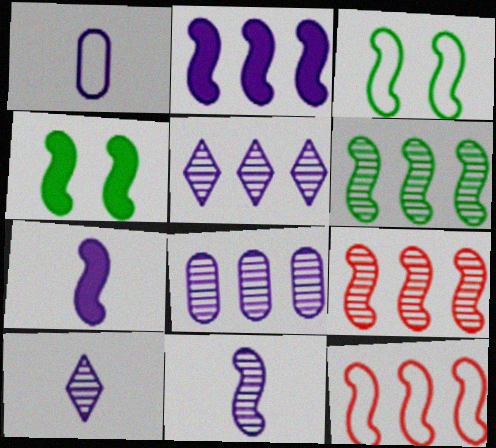[[1, 7, 10], 
[2, 6, 12], 
[3, 7, 9], 
[4, 11, 12]]